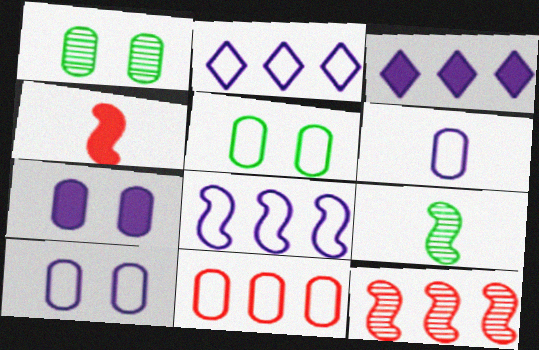[[1, 2, 4], 
[5, 6, 11]]